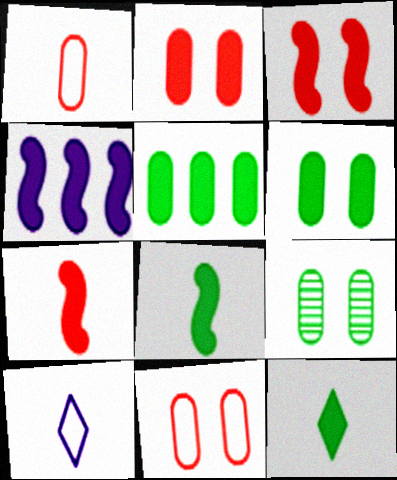[[2, 4, 12], 
[3, 4, 8]]